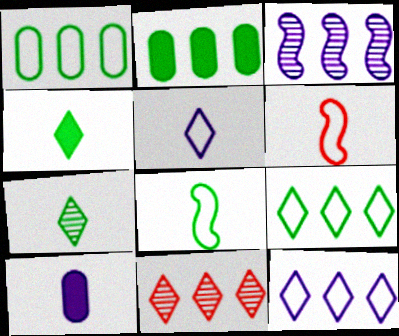[[6, 7, 10]]